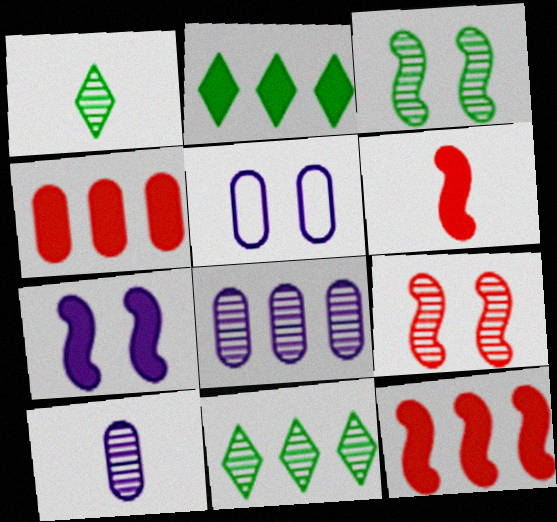[[1, 5, 12], 
[1, 8, 9], 
[5, 6, 11], 
[9, 10, 11]]